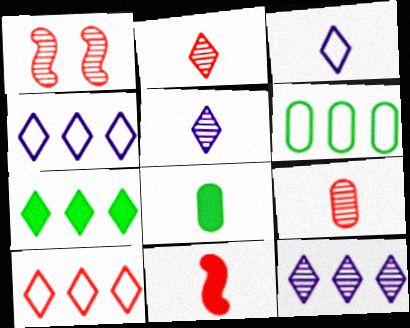[[1, 4, 8], 
[7, 10, 12]]